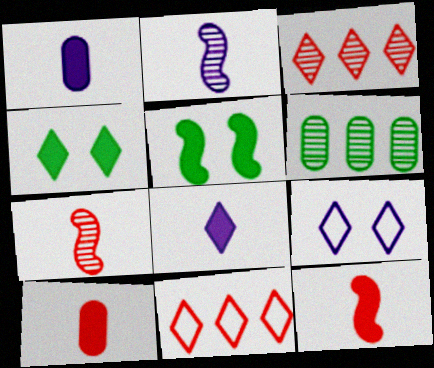[[6, 9, 12]]